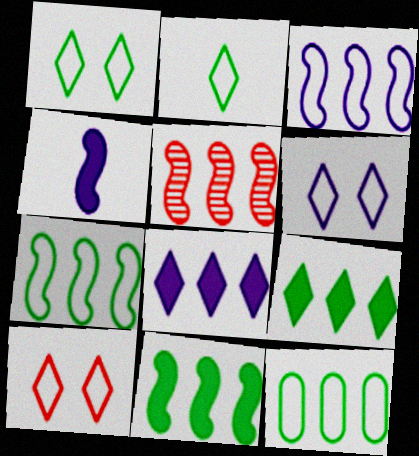[[1, 6, 10], 
[3, 5, 11], 
[5, 8, 12]]